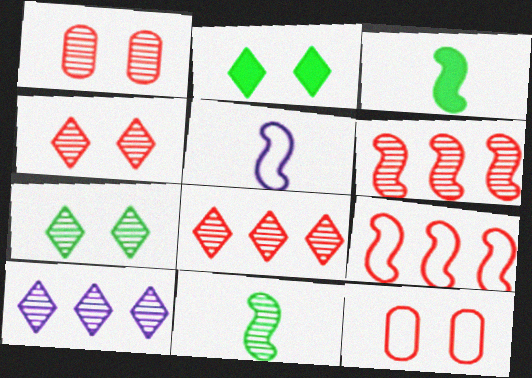[[1, 10, 11], 
[3, 10, 12]]